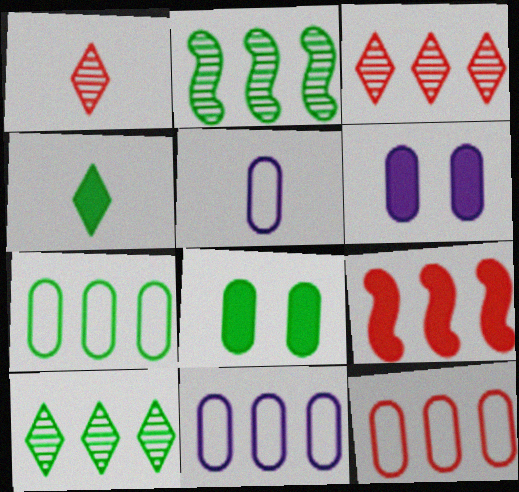[[3, 9, 12], 
[4, 6, 9], 
[7, 11, 12], 
[9, 10, 11]]